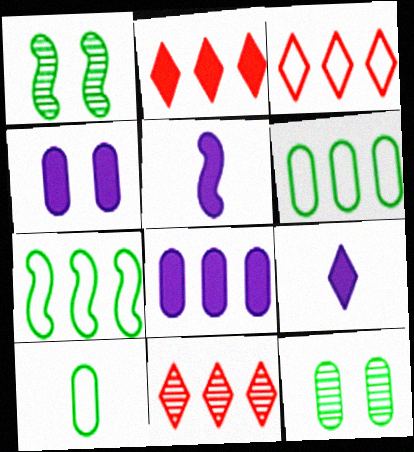[[2, 3, 11], 
[3, 5, 12], 
[7, 8, 11]]